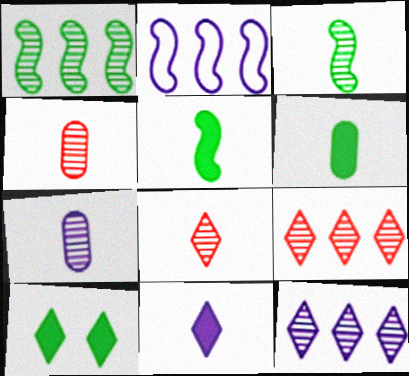[[2, 4, 10], 
[3, 7, 8]]